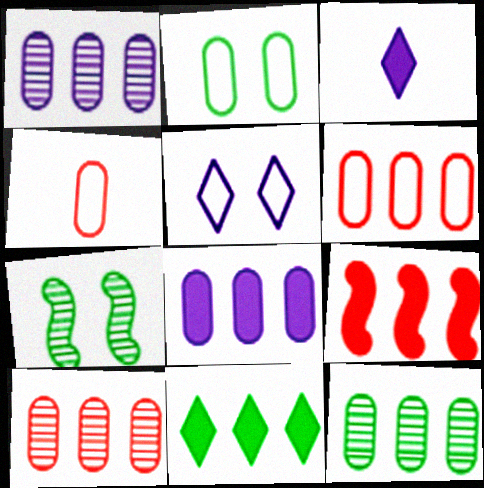[[1, 10, 12], 
[3, 6, 7], 
[6, 8, 12], 
[8, 9, 11]]